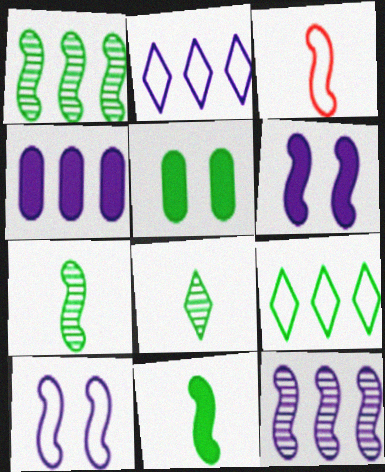[[1, 3, 6], 
[2, 4, 12], 
[5, 7, 9]]